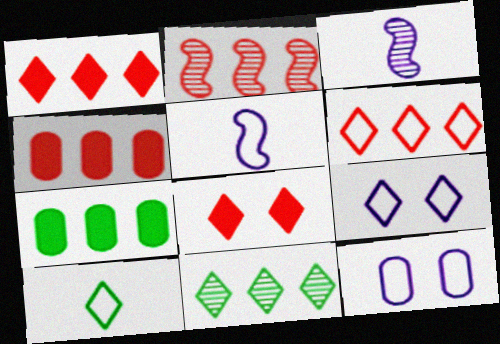[[2, 4, 6], 
[6, 9, 10]]